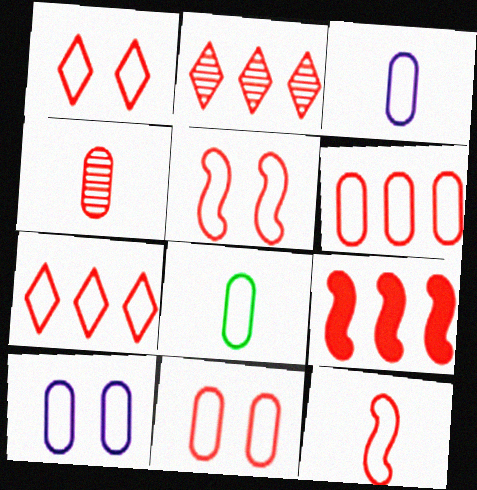[[1, 4, 9], 
[1, 5, 11], 
[1, 6, 12], 
[2, 6, 9], 
[6, 8, 10], 
[7, 11, 12]]